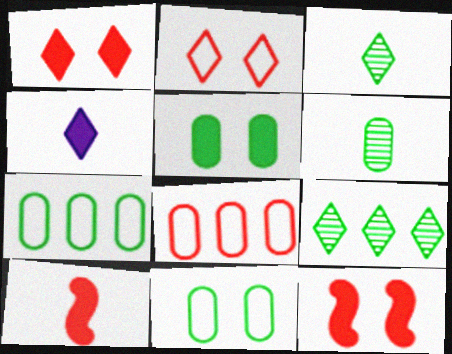[[2, 4, 9], 
[5, 6, 7]]